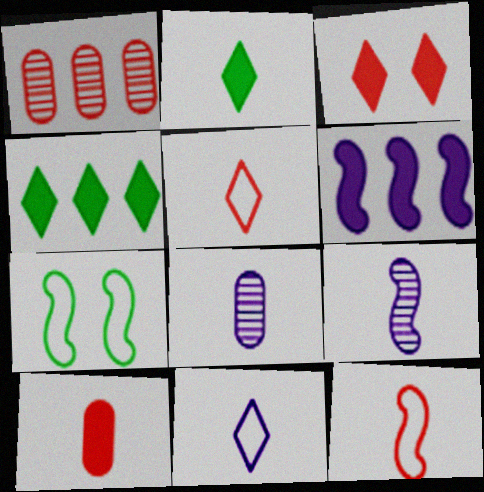[[1, 3, 12], 
[2, 8, 12]]